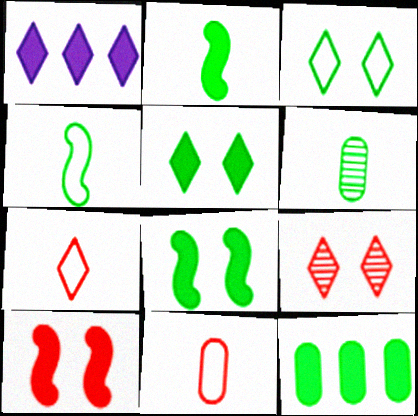[[2, 5, 12]]